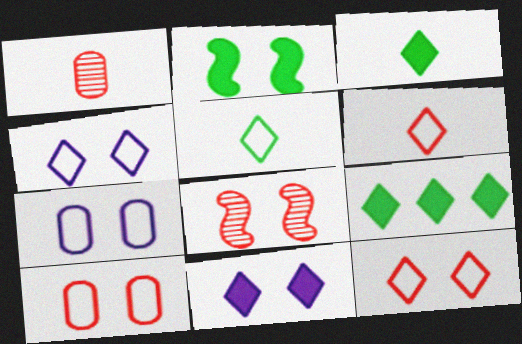[]